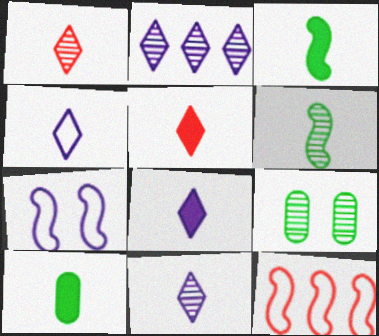[[4, 8, 11], 
[8, 9, 12]]